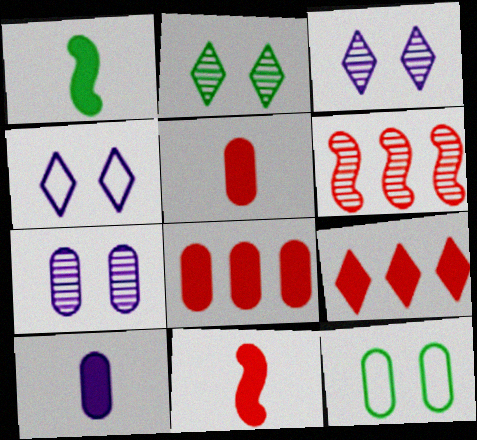[]